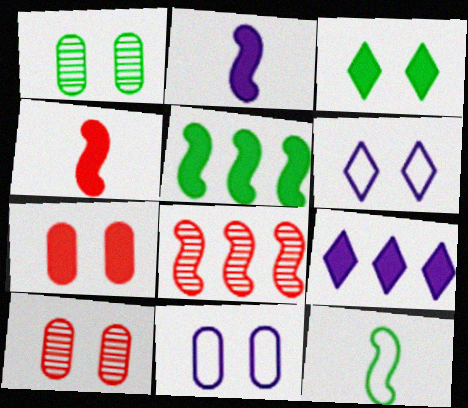[[1, 7, 11], 
[9, 10, 12]]